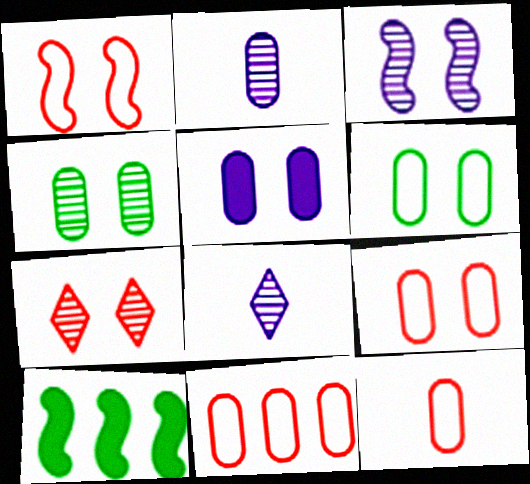[[3, 4, 7], 
[4, 5, 9], 
[8, 9, 10], 
[9, 11, 12]]